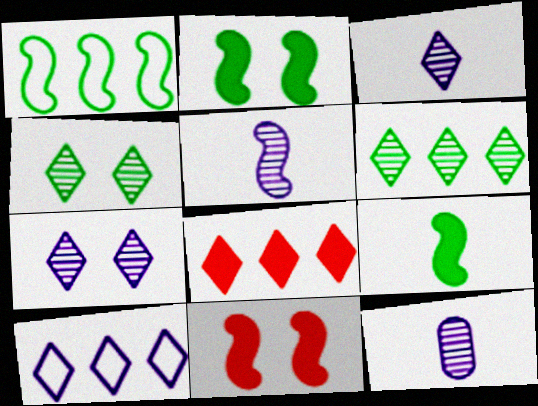[[1, 5, 11], 
[3, 5, 12], 
[6, 8, 10]]